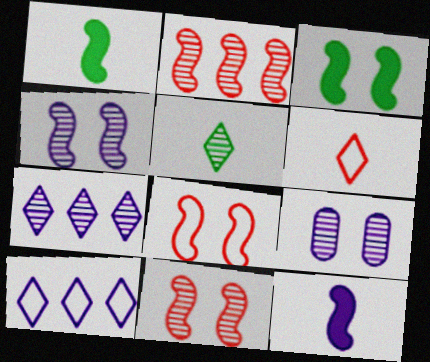[[2, 5, 9], 
[3, 4, 8], 
[9, 10, 12]]